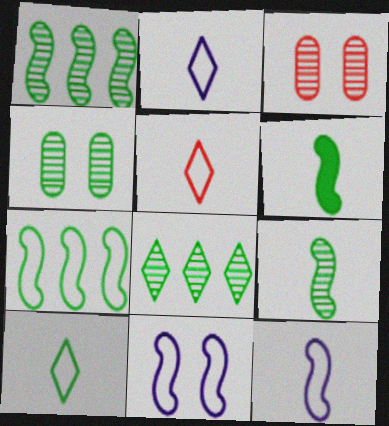[[2, 5, 10], 
[4, 8, 9]]